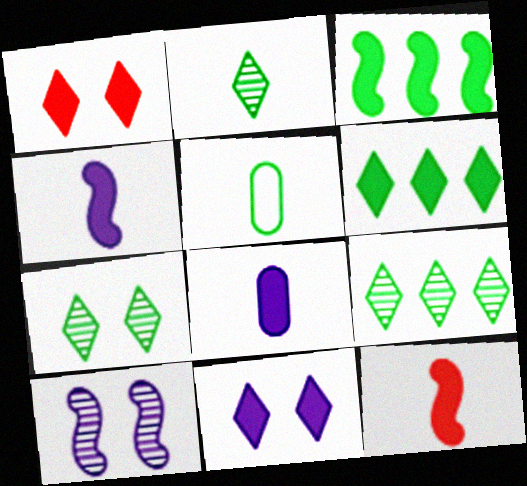[[1, 3, 8], 
[2, 7, 9], 
[3, 5, 7]]